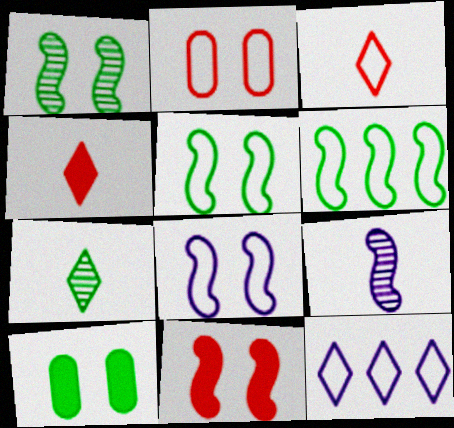[[1, 8, 11], 
[6, 7, 10], 
[6, 9, 11]]